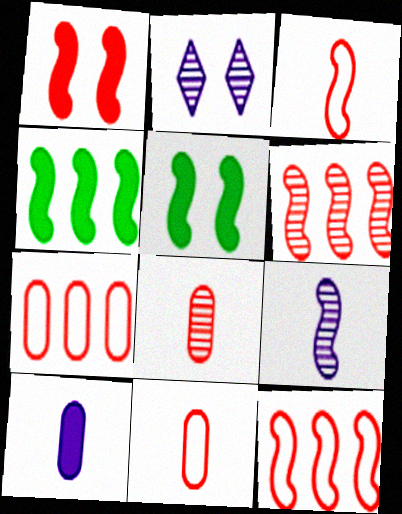[[1, 3, 6], 
[2, 4, 11], 
[5, 9, 12]]